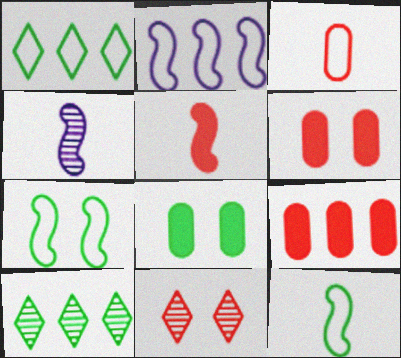[[1, 4, 6], 
[2, 9, 10], 
[4, 5, 12], 
[8, 10, 12]]